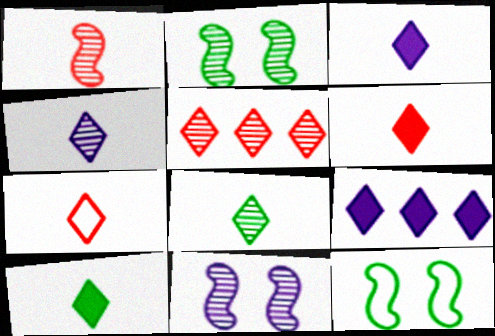[[3, 6, 10], 
[3, 7, 8], 
[4, 7, 10]]